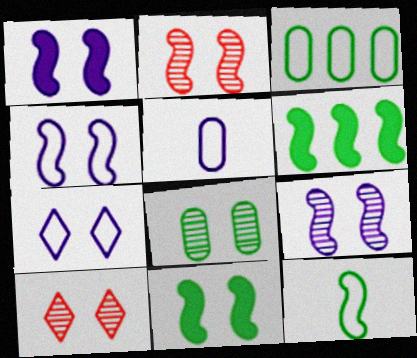[[1, 4, 9], 
[2, 4, 11], 
[5, 6, 10], 
[8, 9, 10]]